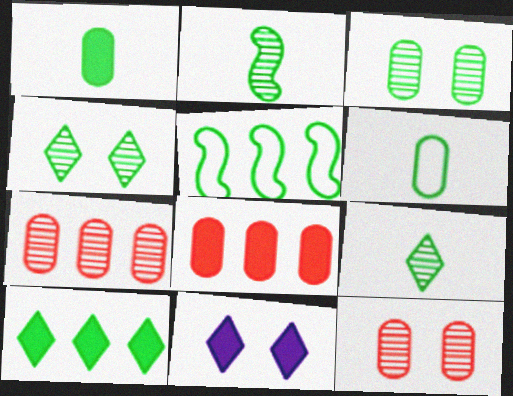[[1, 4, 5]]